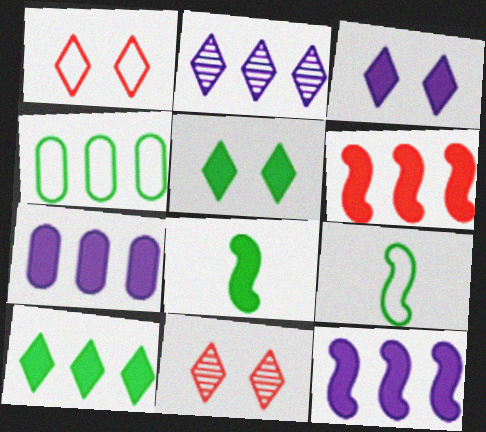[[2, 4, 6], 
[6, 7, 10], 
[7, 9, 11]]